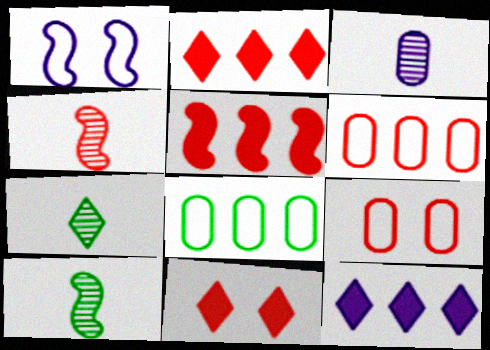[[1, 3, 12], 
[1, 5, 10], 
[2, 4, 9], 
[3, 4, 7], 
[4, 6, 11], 
[9, 10, 12]]